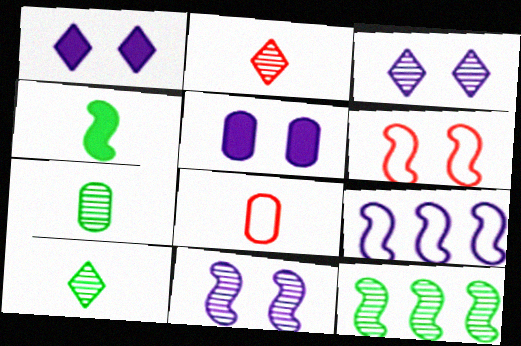[[1, 8, 12]]